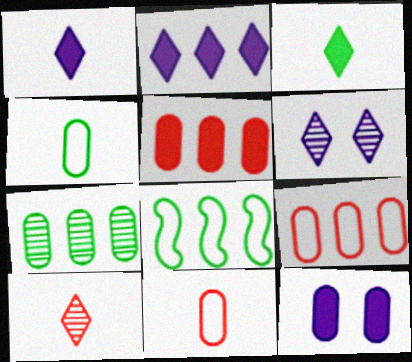[[7, 11, 12], 
[8, 10, 12]]